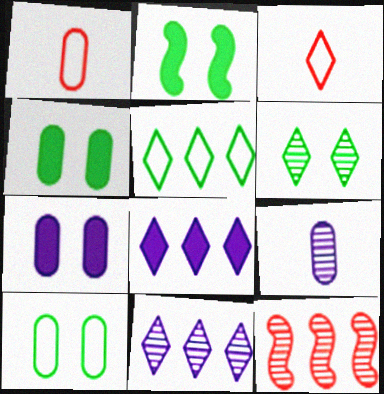[[1, 2, 11], 
[2, 6, 10], 
[3, 6, 8], 
[6, 9, 12]]